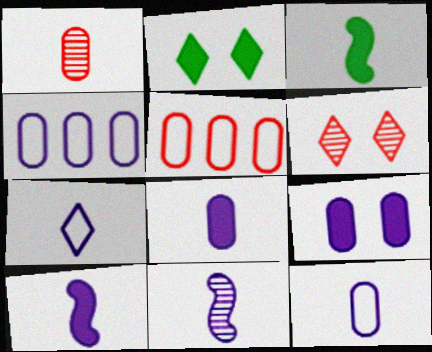[[1, 3, 7], 
[2, 5, 11], 
[3, 4, 6], 
[7, 8, 11]]